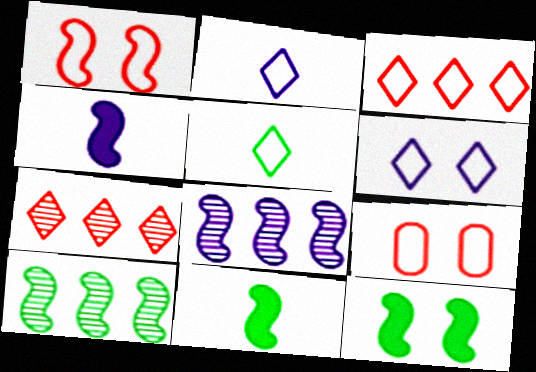[[1, 4, 10], 
[1, 8, 11], 
[3, 5, 6]]